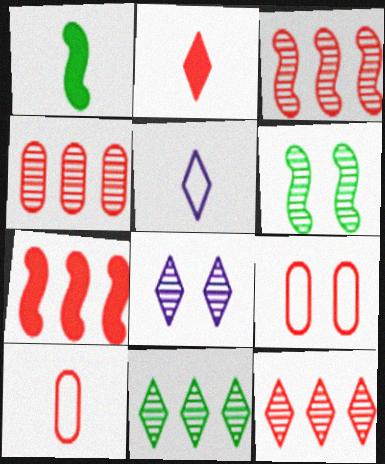[[2, 3, 9], 
[3, 4, 12]]